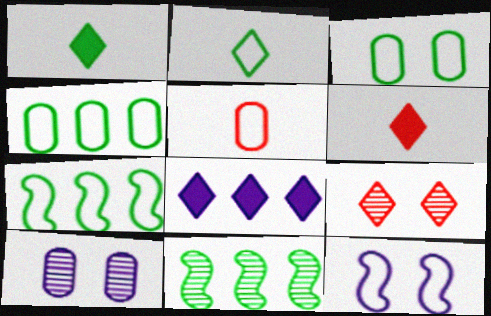[[1, 3, 11], 
[2, 3, 7], 
[2, 8, 9], 
[6, 7, 10]]